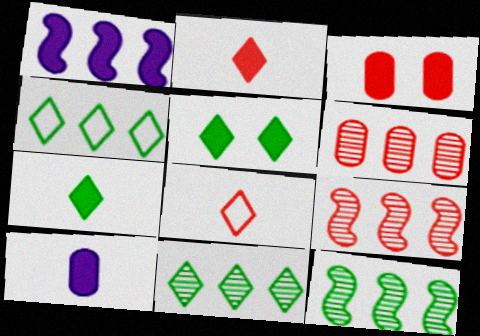[[1, 3, 7], 
[1, 4, 6], 
[3, 8, 9]]